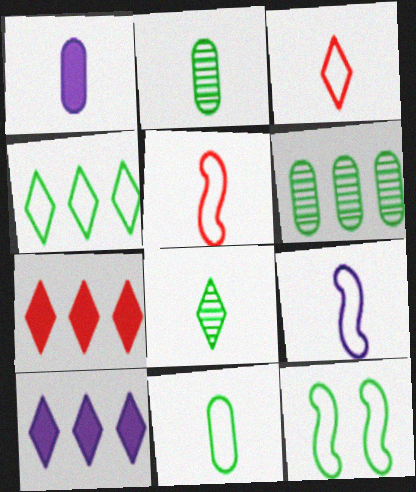[[1, 5, 8], 
[3, 9, 11], 
[4, 11, 12]]